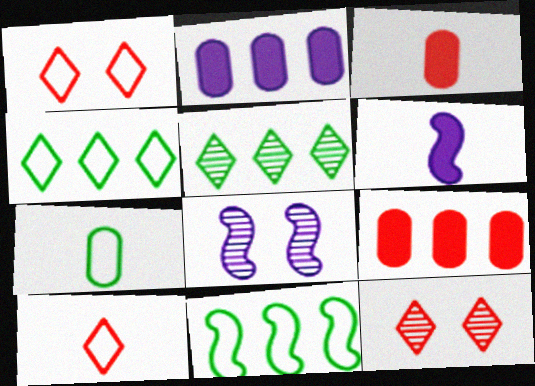[[3, 4, 8]]